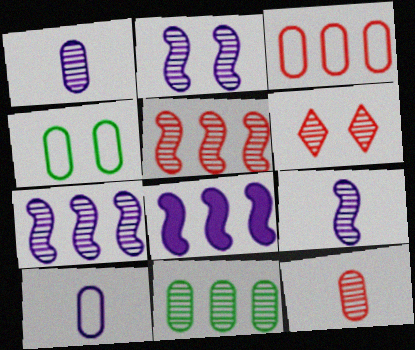[[2, 7, 9], 
[3, 4, 10], 
[5, 6, 12], 
[6, 9, 11]]